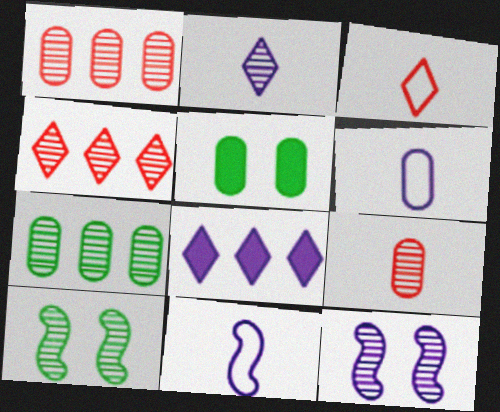[[1, 2, 10], 
[1, 5, 6], 
[4, 5, 11], 
[6, 8, 12]]